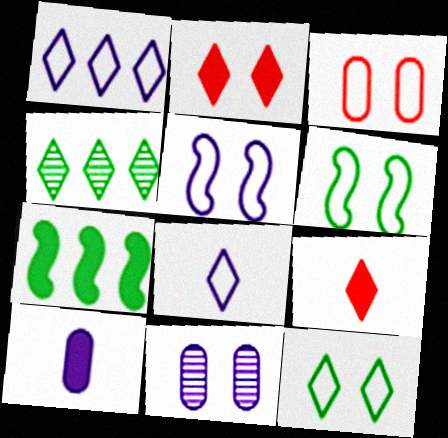[[2, 4, 8], 
[2, 6, 11], 
[2, 7, 10], 
[3, 5, 12]]